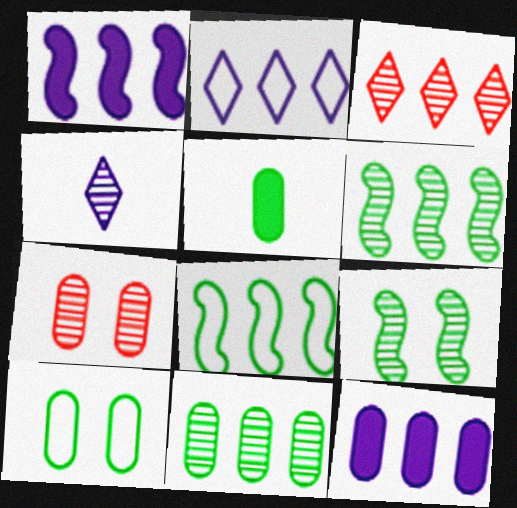[[3, 8, 12], 
[4, 6, 7], 
[5, 10, 11]]